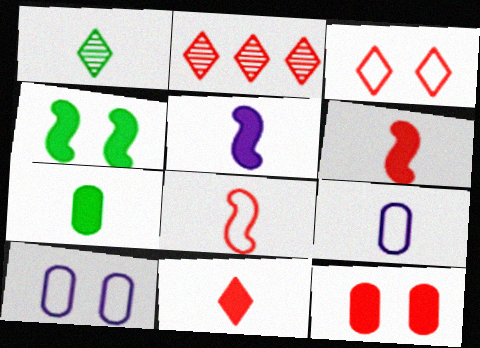[[1, 6, 9], 
[2, 3, 11], 
[2, 4, 9], 
[2, 8, 12], 
[5, 7, 11]]